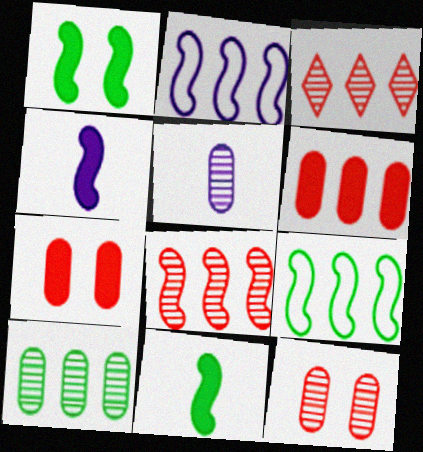[[5, 10, 12]]